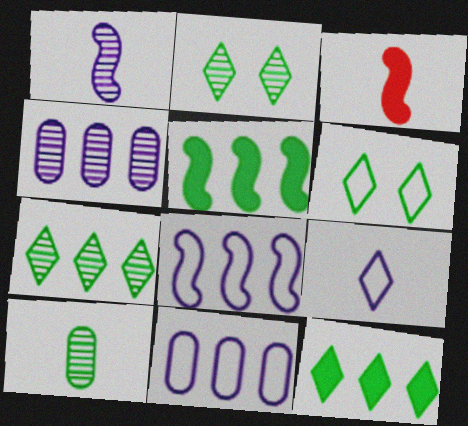[[2, 3, 11], 
[3, 4, 6], 
[3, 9, 10], 
[5, 6, 10]]